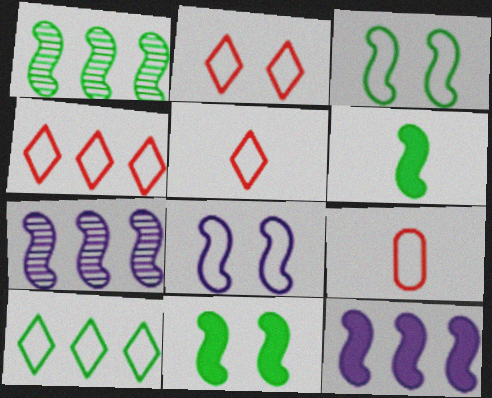[[1, 3, 6], 
[2, 4, 5], 
[8, 9, 10]]